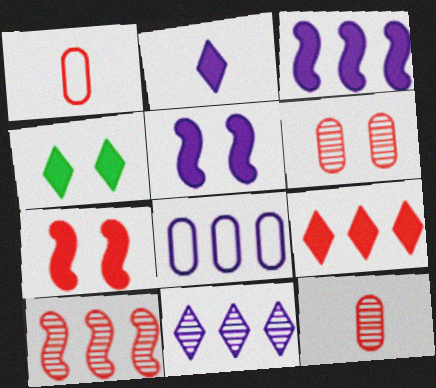[[2, 4, 9], 
[3, 8, 11]]